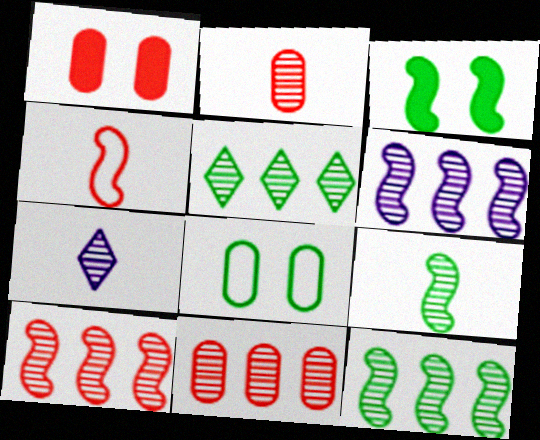[[2, 7, 9], 
[3, 4, 6], 
[5, 6, 11], 
[6, 10, 12]]